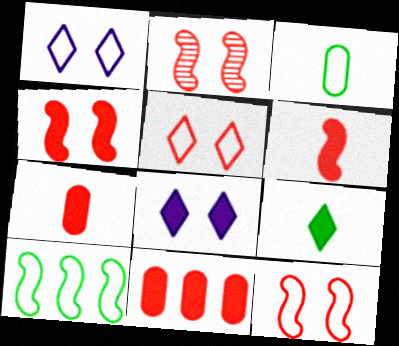[[2, 4, 12]]